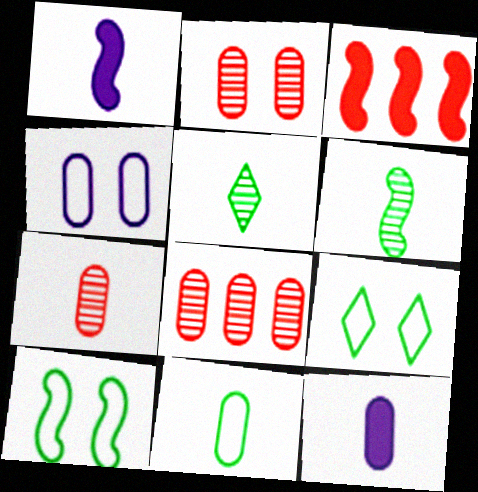[[1, 8, 9], 
[2, 7, 8], 
[3, 4, 5], 
[7, 11, 12]]